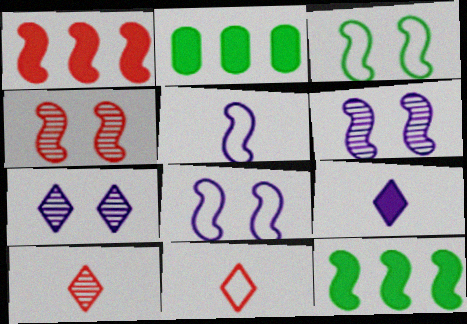[[2, 6, 11], 
[2, 8, 10], 
[4, 5, 12]]